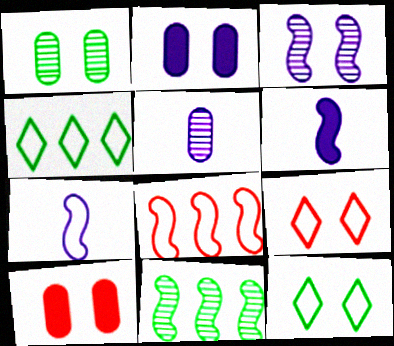[[3, 10, 12]]